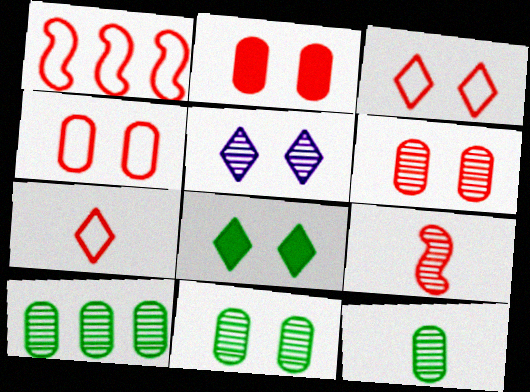[[1, 4, 7], 
[2, 4, 6], 
[3, 5, 8], 
[5, 9, 10], 
[10, 11, 12]]